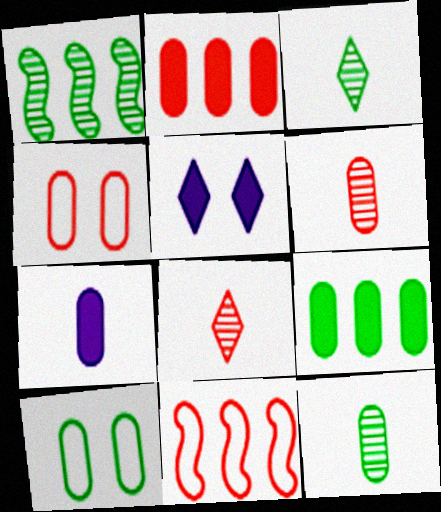[[2, 4, 6], 
[5, 11, 12], 
[9, 10, 12]]